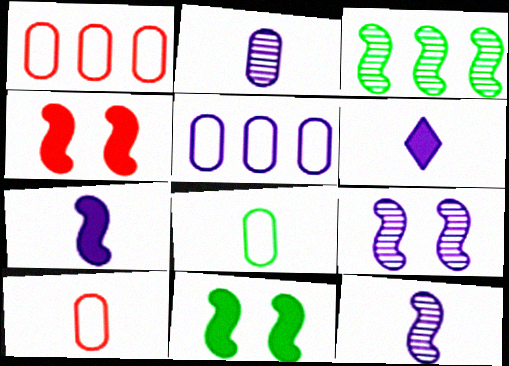[[5, 6, 9]]